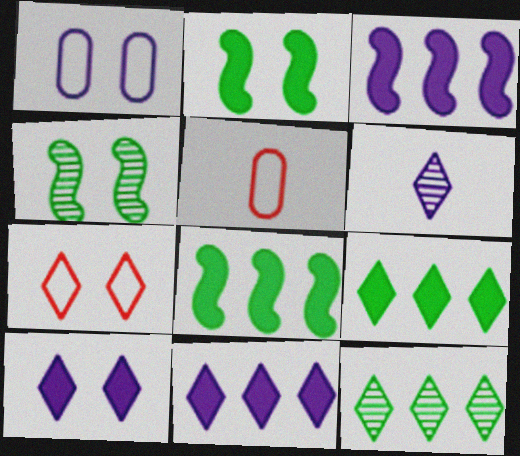[[1, 3, 6], 
[4, 5, 11], 
[6, 7, 9]]